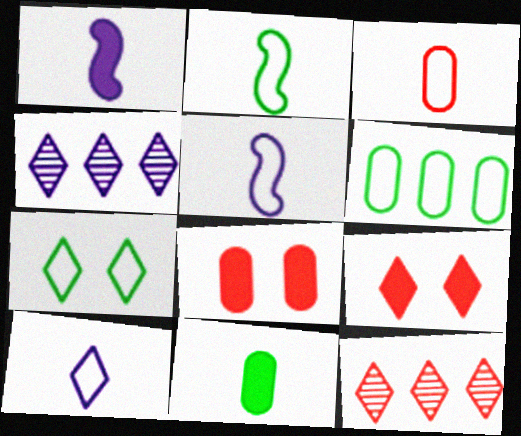[[2, 3, 10], 
[2, 4, 8], 
[2, 6, 7]]